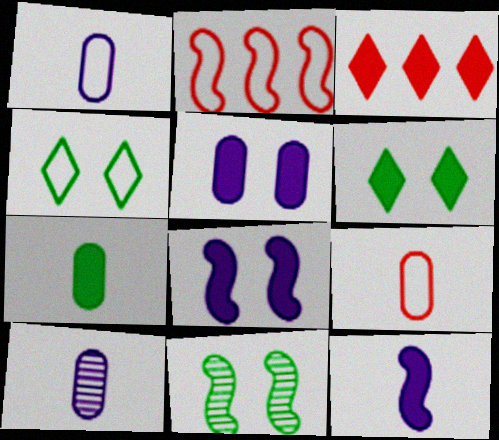[[1, 2, 4], 
[1, 3, 11], 
[2, 6, 10], 
[2, 11, 12], 
[3, 7, 8], 
[7, 9, 10]]